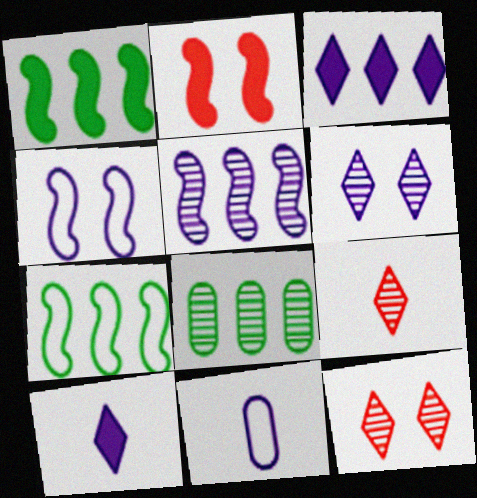[[1, 11, 12]]